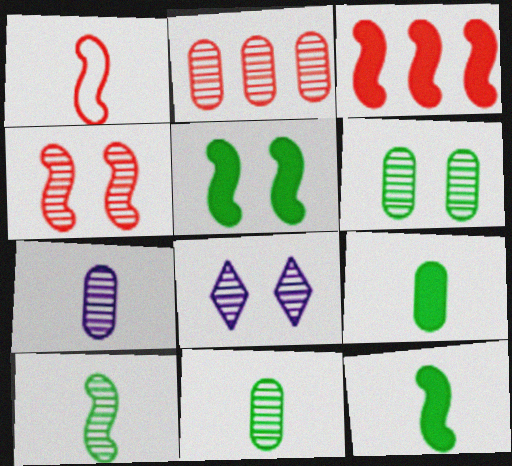[[1, 3, 4], 
[2, 6, 7], 
[2, 8, 10], 
[4, 6, 8]]